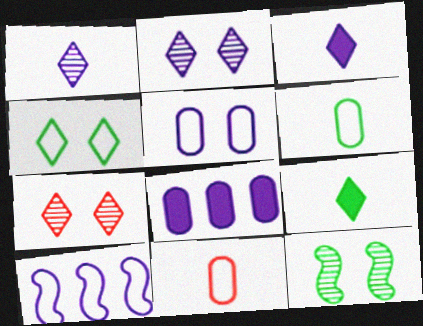[[4, 10, 11]]